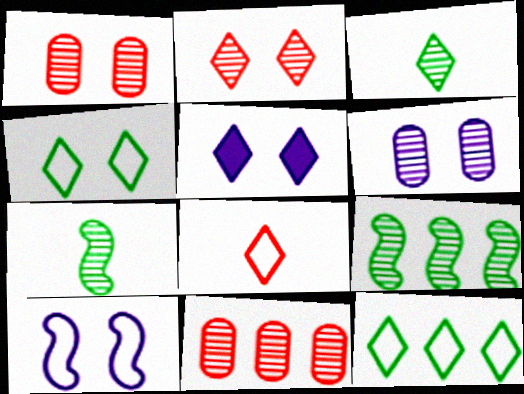[[2, 4, 5], 
[5, 6, 10]]